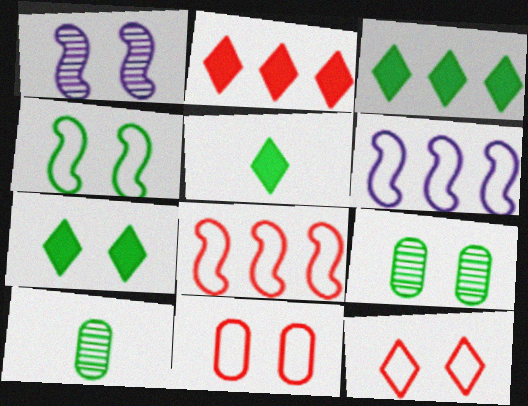[[1, 7, 11], 
[3, 4, 10], 
[3, 5, 7], 
[4, 7, 9]]